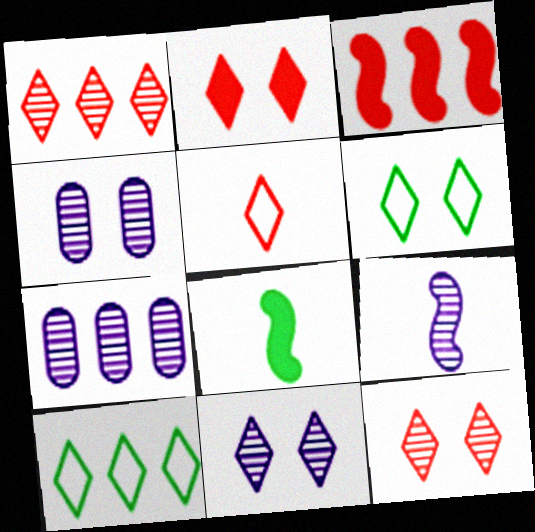[[1, 2, 5], 
[2, 6, 11], 
[3, 7, 10], 
[7, 9, 11]]